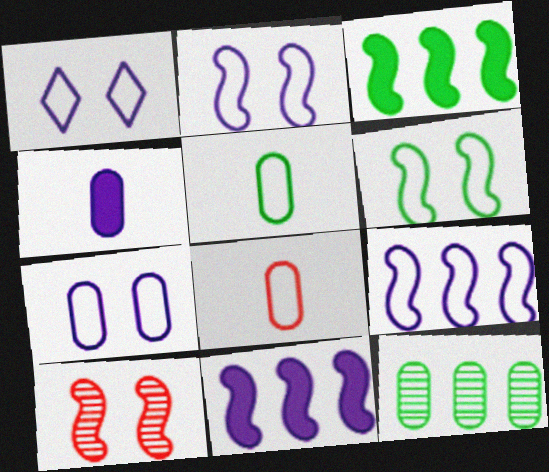[[1, 2, 7]]